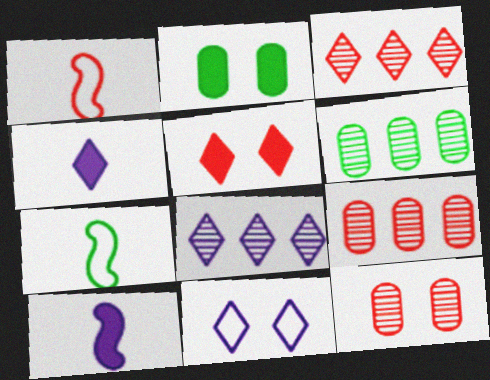[[1, 2, 8], 
[1, 5, 9], 
[4, 8, 11]]